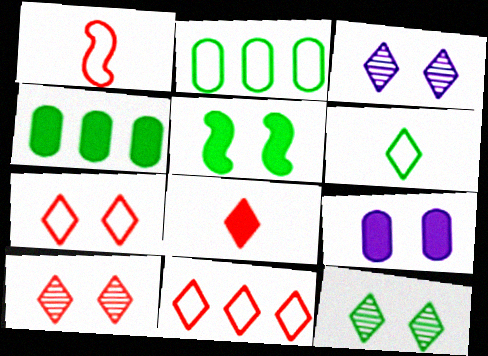[[1, 3, 4], 
[3, 10, 12], 
[8, 10, 11]]